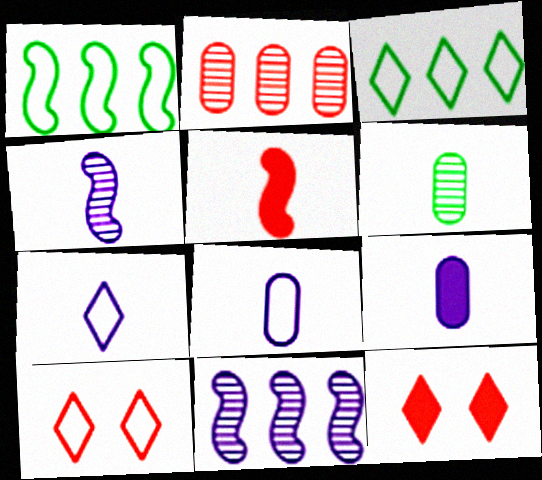[[1, 8, 10], 
[2, 5, 10], 
[3, 7, 10], 
[4, 7, 9], 
[5, 6, 7]]